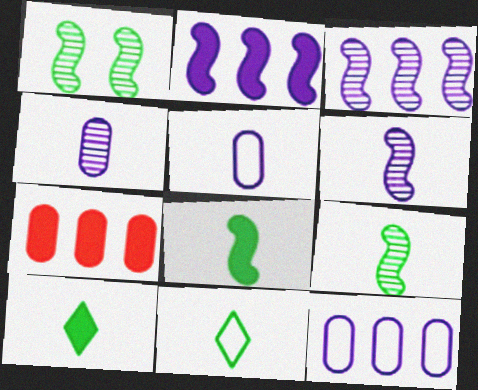[]